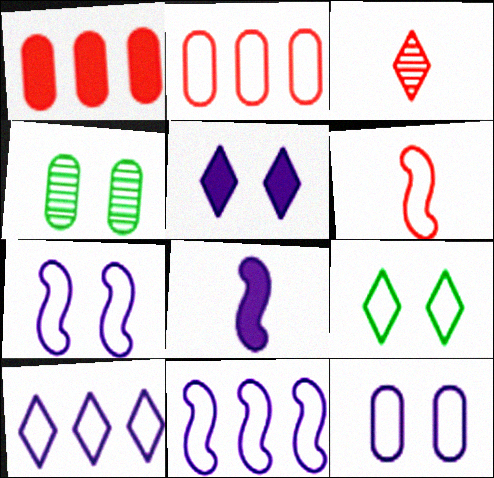[]